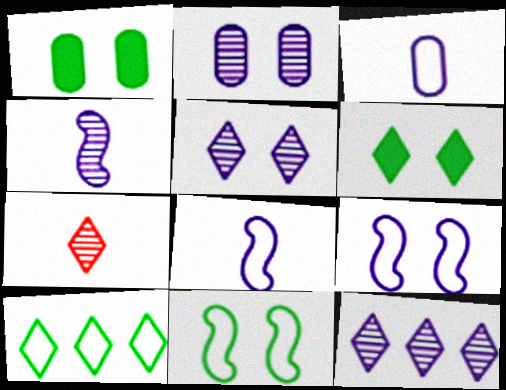[[2, 4, 12]]